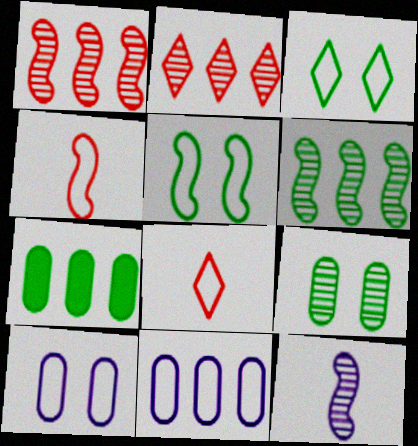[[2, 9, 12], 
[3, 4, 11], 
[5, 8, 11]]